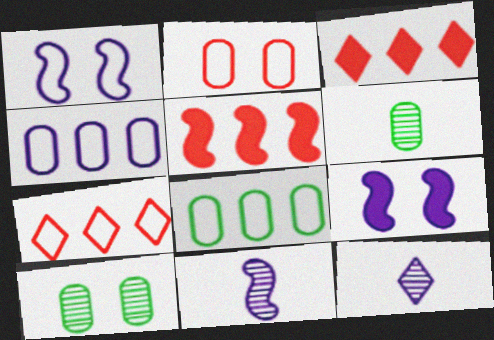[[1, 3, 6], 
[4, 9, 12], 
[6, 7, 9]]